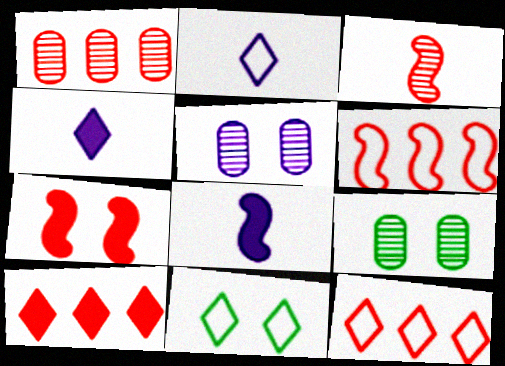[[1, 6, 10], 
[1, 8, 11], 
[2, 11, 12], 
[3, 6, 7], 
[4, 6, 9], 
[5, 7, 11], 
[8, 9, 12]]